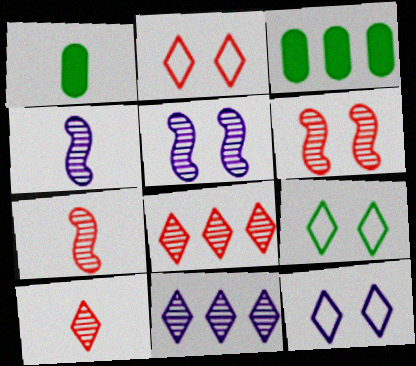[[2, 3, 4], 
[2, 9, 12], 
[3, 7, 12]]